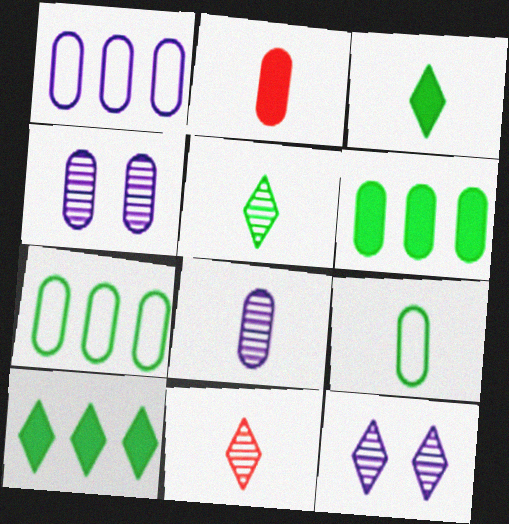[[2, 4, 7], 
[2, 8, 9]]